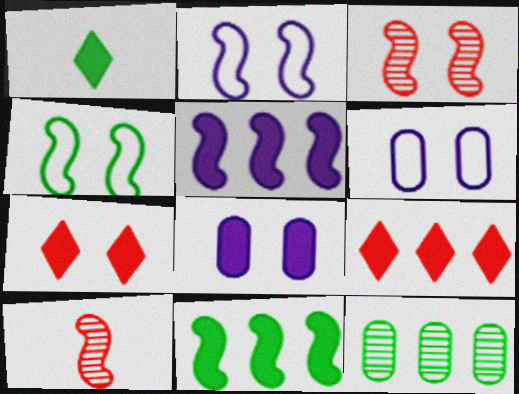[[1, 4, 12], 
[2, 10, 11], 
[4, 5, 10]]